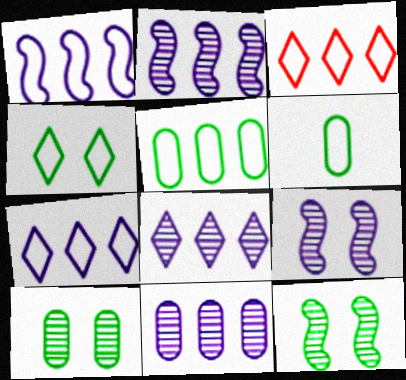[[1, 3, 5], 
[2, 8, 11]]